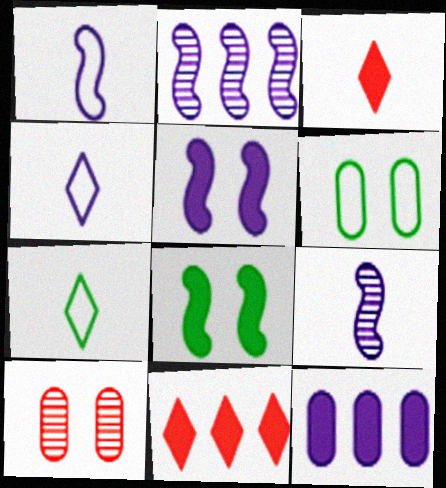[[1, 2, 5], 
[2, 3, 6], 
[3, 8, 12], 
[6, 9, 11]]